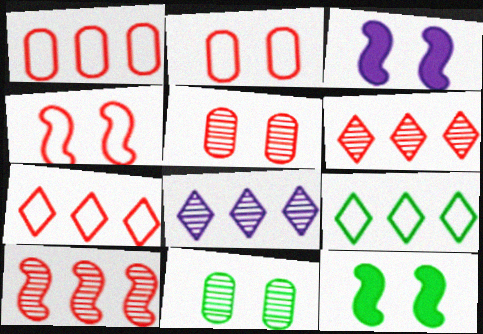[]